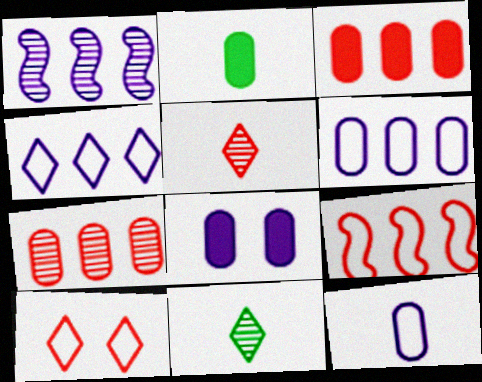[[1, 2, 10], 
[2, 3, 8], 
[8, 9, 11]]